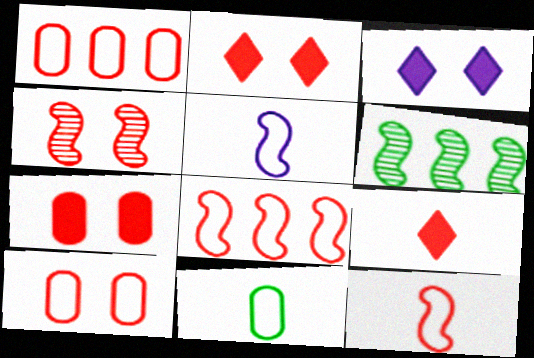[[1, 4, 9], 
[2, 4, 10]]